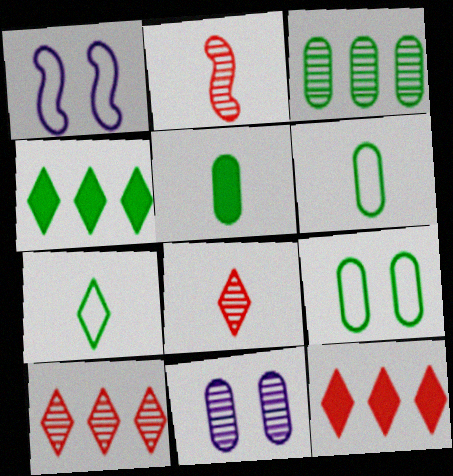[[1, 5, 10], 
[3, 5, 9]]